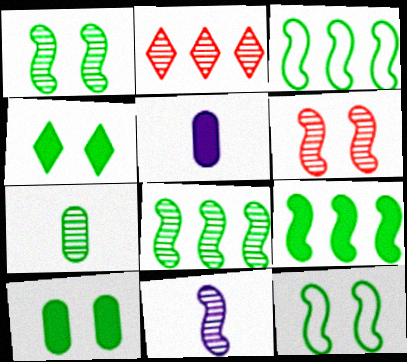[[2, 5, 12], 
[3, 4, 7], 
[3, 8, 9], 
[6, 8, 11]]